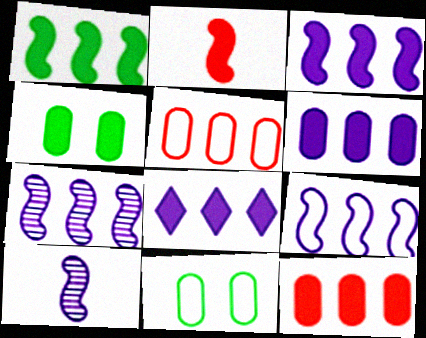[[1, 8, 12], 
[2, 4, 8], 
[3, 6, 8], 
[3, 7, 9]]